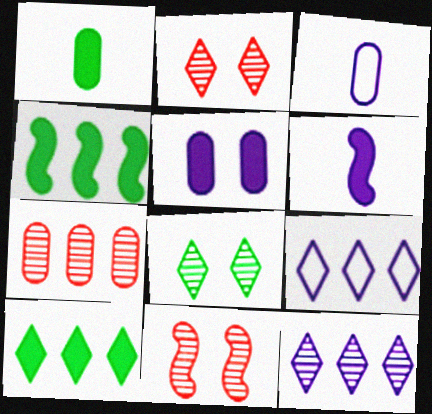[[1, 9, 11], 
[2, 3, 4], 
[3, 10, 11], 
[4, 7, 9]]